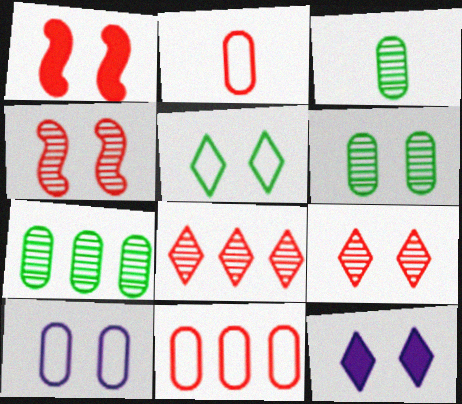[[1, 2, 8], 
[3, 6, 7], 
[5, 9, 12]]